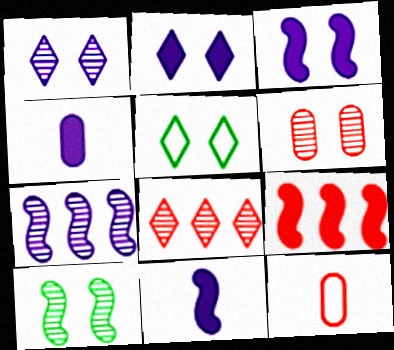[[1, 6, 10], 
[3, 5, 6]]